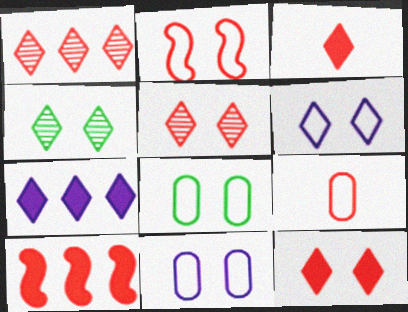[[2, 6, 8], 
[4, 6, 12], 
[5, 9, 10]]